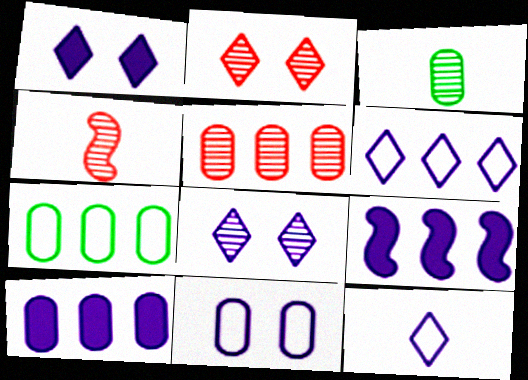[[1, 4, 7], 
[2, 4, 5], 
[5, 7, 10]]